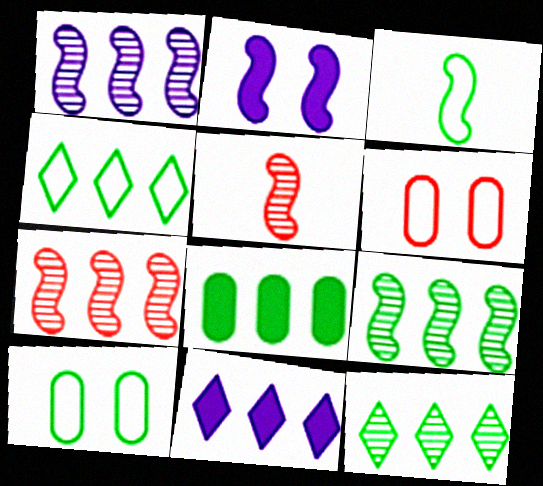[[1, 7, 9], 
[2, 3, 7], 
[3, 4, 10], 
[4, 8, 9], 
[5, 10, 11]]